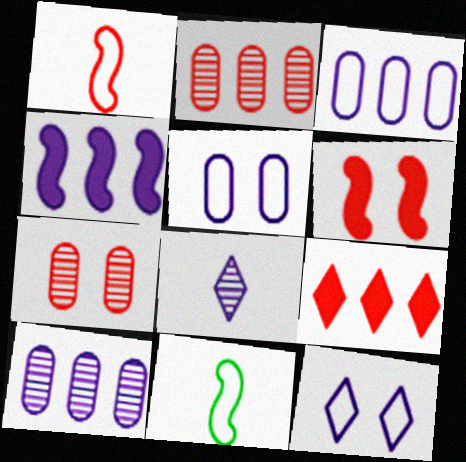[[1, 7, 9], 
[4, 5, 8]]